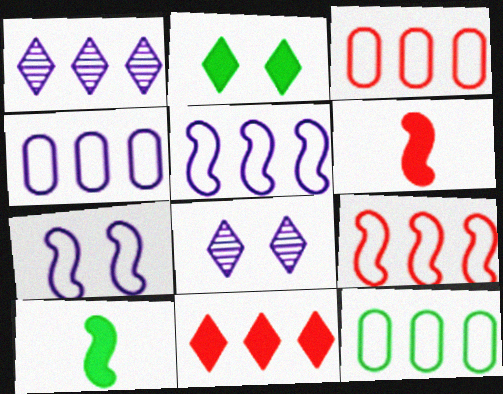[[3, 4, 12], 
[3, 8, 10], 
[6, 8, 12]]